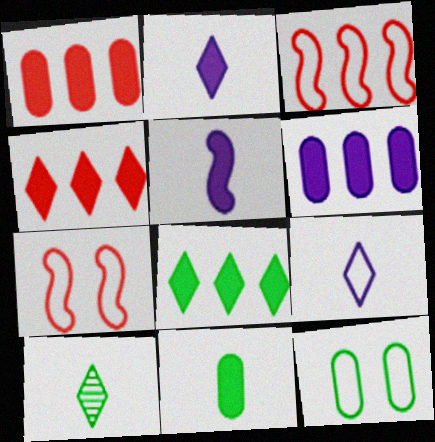[[3, 9, 12], 
[6, 7, 10]]